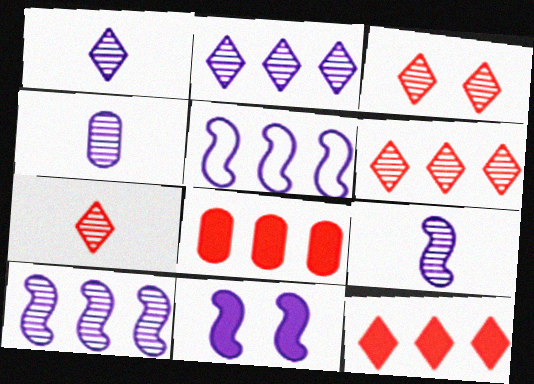[[1, 4, 9], 
[3, 6, 7], 
[5, 9, 11]]